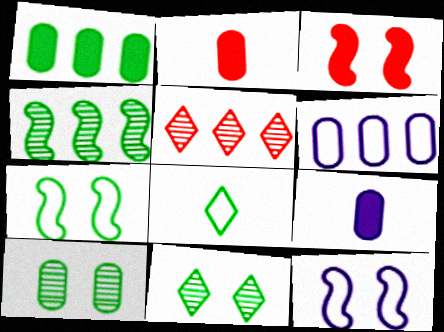[[2, 6, 10], 
[5, 7, 9]]